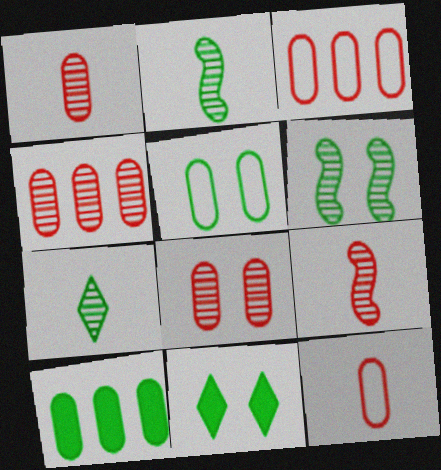[[1, 4, 8], 
[5, 6, 11]]